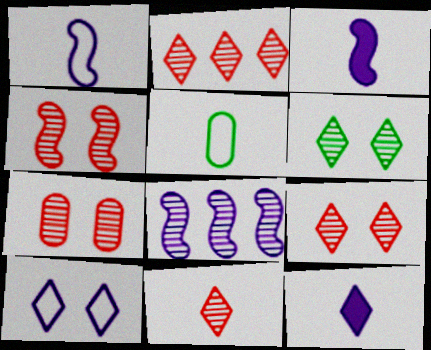[[2, 9, 11], 
[3, 5, 11], 
[4, 7, 9]]